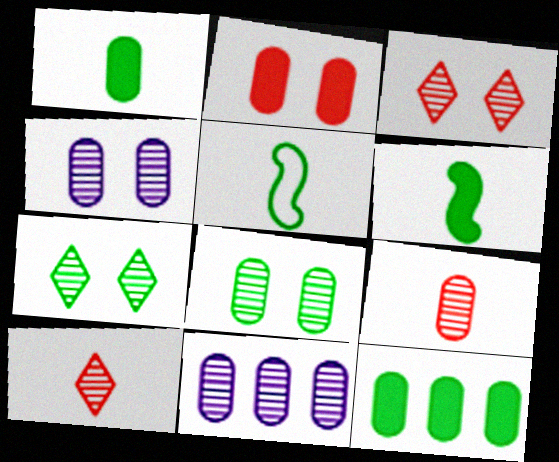[[5, 7, 12], 
[8, 9, 11]]